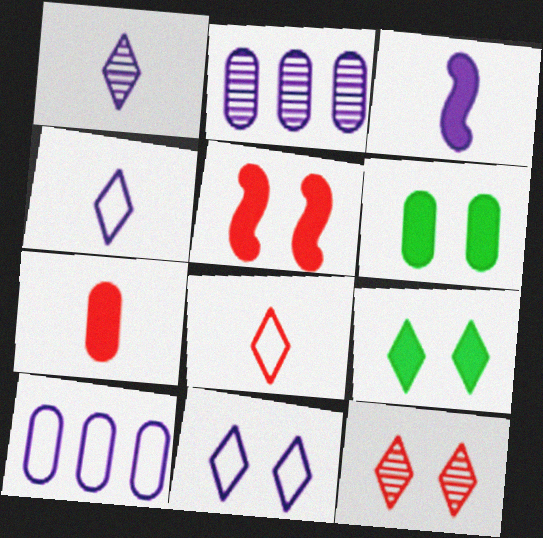[[2, 3, 11], 
[9, 11, 12]]